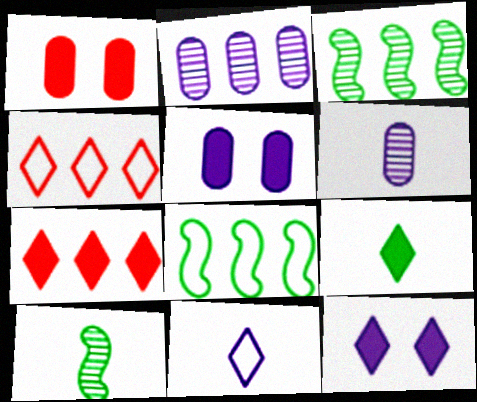[[1, 3, 11], 
[2, 7, 8], 
[4, 5, 10], 
[7, 9, 12]]